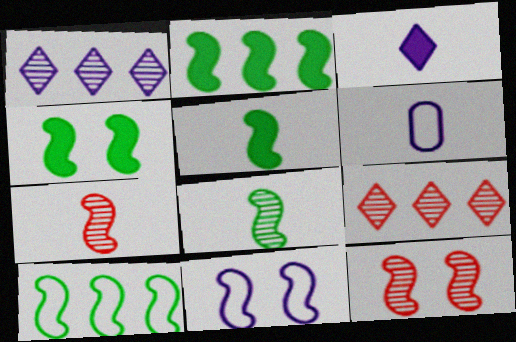[[2, 4, 5], 
[2, 7, 11], 
[4, 6, 9], 
[4, 8, 10], 
[4, 11, 12]]